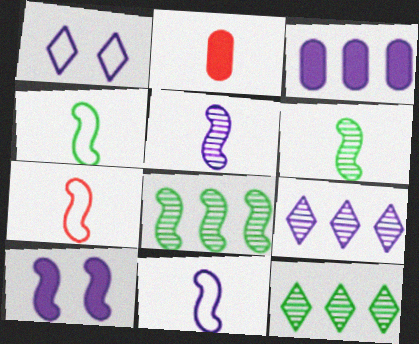[[1, 2, 8], 
[1, 3, 5], 
[4, 7, 11], 
[7, 8, 10]]